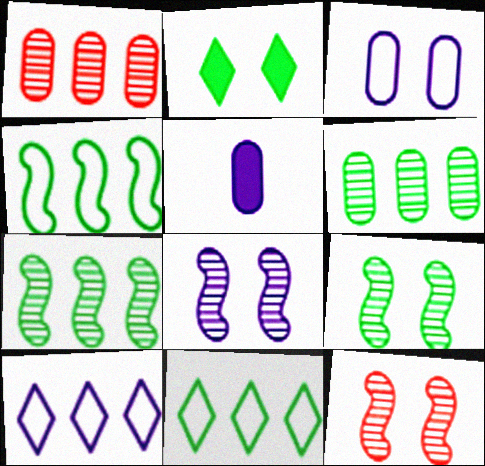[[2, 3, 12], 
[5, 8, 10], 
[5, 11, 12], 
[8, 9, 12]]